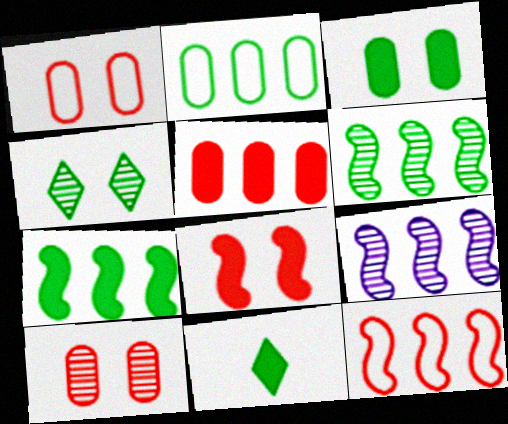[[1, 9, 11], 
[3, 7, 11], 
[7, 9, 12]]